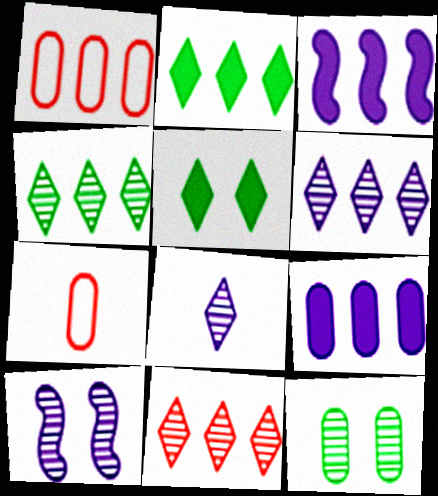[[1, 3, 4], 
[2, 7, 10], 
[4, 6, 11], 
[7, 9, 12]]